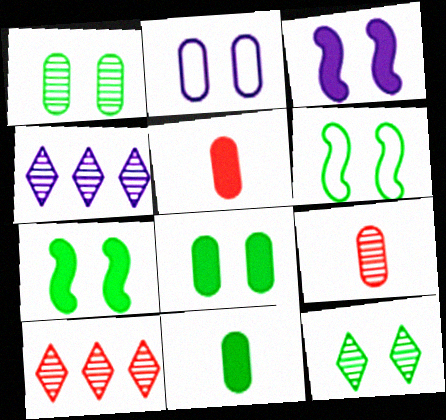[[4, 5, 6], 
[6, 8, 12]]